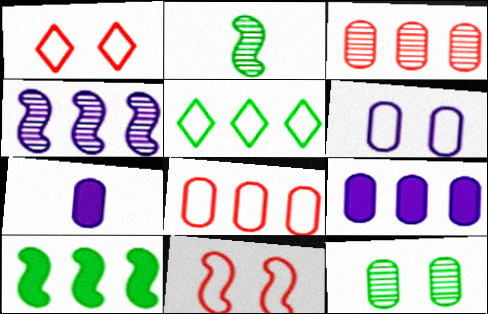[[1, 2, 9], 
[7, 8, 12]]